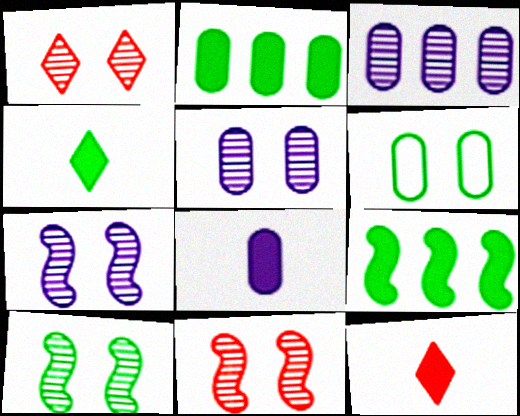[[1, 5, 10], 
[7, 10, 11]]